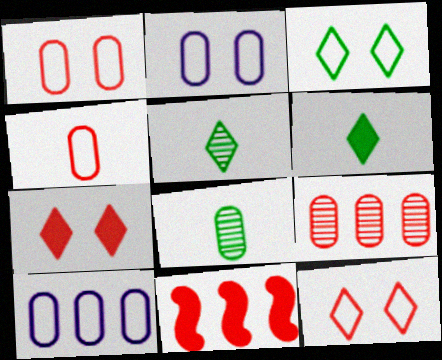[[2, 5, 11]]